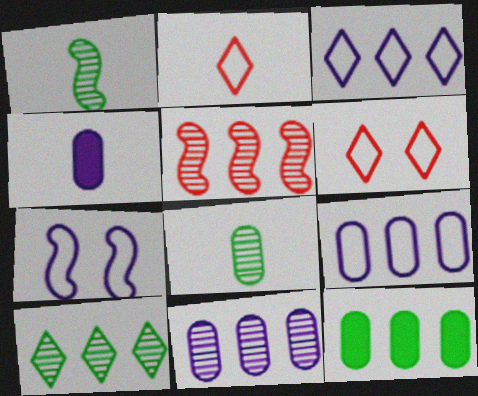[[1, 2, 4], 
[3, 5, 12], 
[5, 10, 11]]